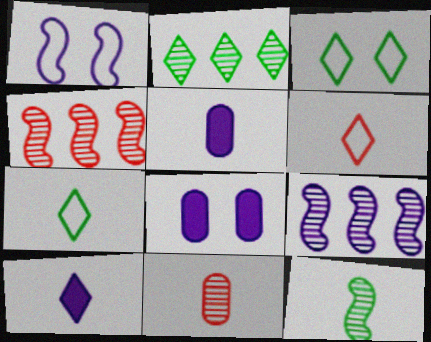[[3, 4, 5], 
[4, 7, 8], 
[5, 6, 12]]